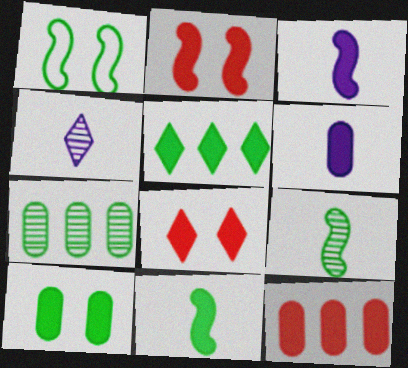[[1, 4, 12], 
[2, 5, 6], 
[5, 10, 11], 
[6, 10, 12]]